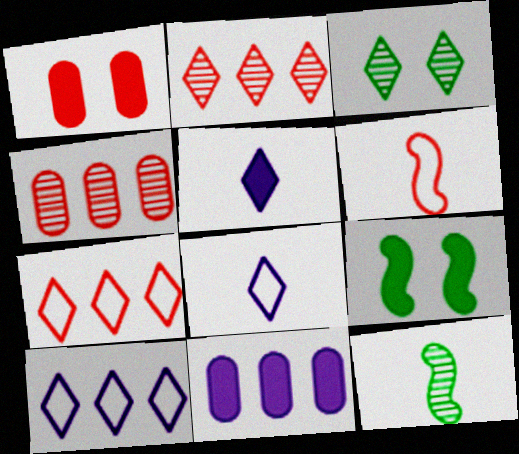[[1, 2, 6], 
[1, 10, 12], 
[3, 5, 7], 
[3, 6, 11], 
[4, 8, 9]]